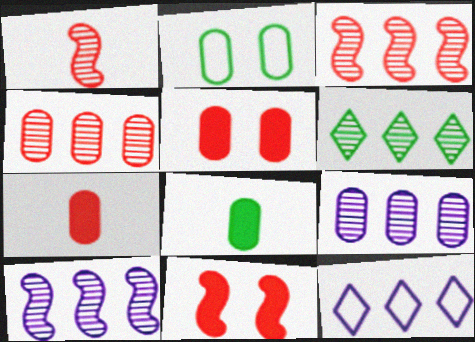[[2, 7, 9], 
[3, 6, 9], 
[4, 6, 10]]